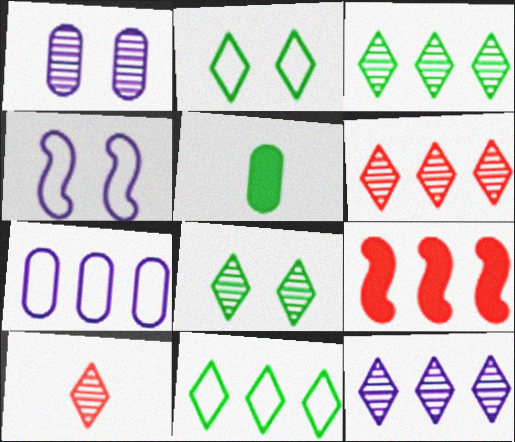[[3, 6, 12], 
[3, 7, 9], 
[4, 5, 6], 
[8, 10, 12]]